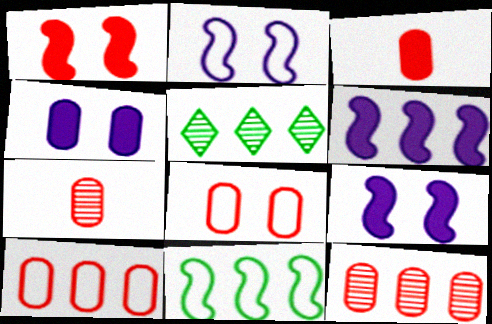[[2, 3, 5], 
[3, 8, 12], 
[5, 6, 10]]